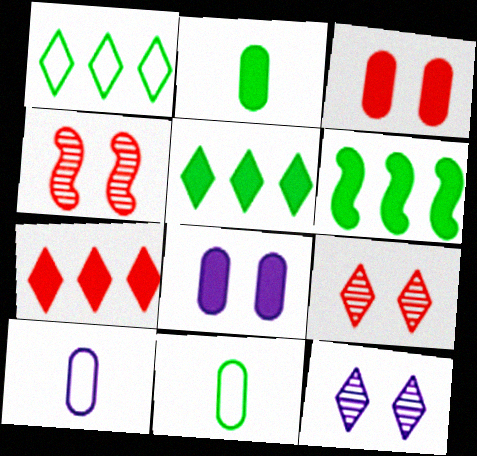[[4, 5, 10], 
[6, 9, 10]]